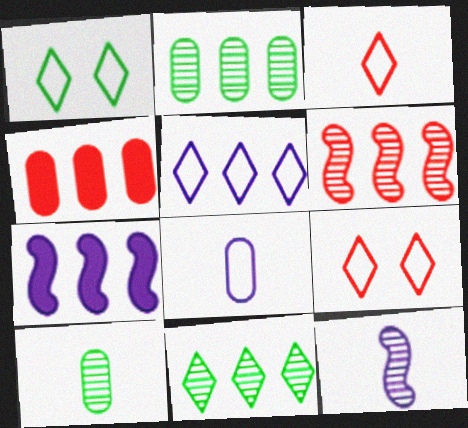[[1, 3, 5], 
[1, 4, 12], 
[7, 9, 10]]